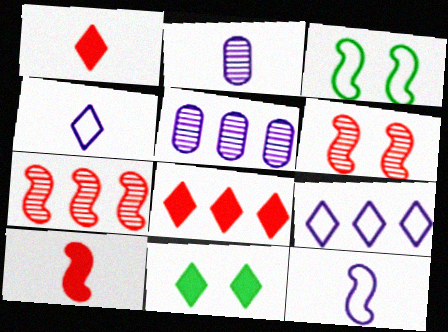[[1, 3, 5], 
[2, 3, 8]]